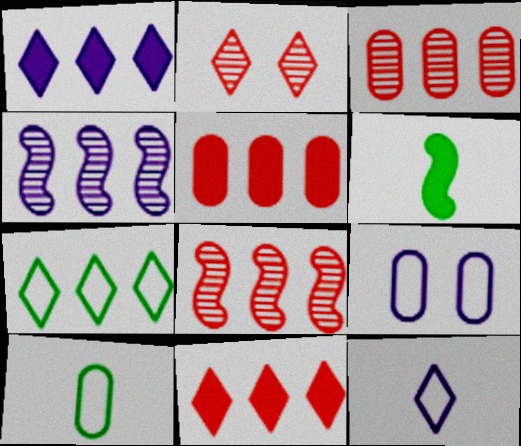[[4, 5, 7]]